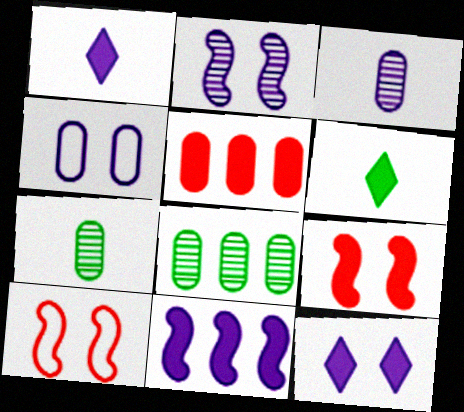[[1, 8, 10], 
[2, 4, 12], 
[4, 5, 7]]